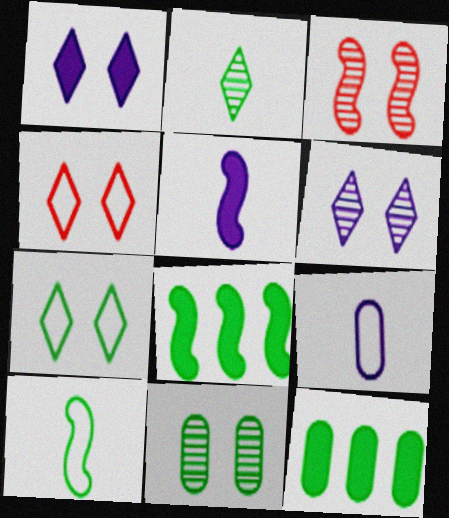[[3, 6, 11]]